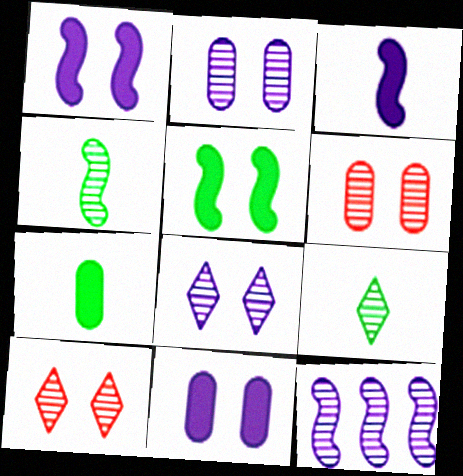[[6, 9, 12]]